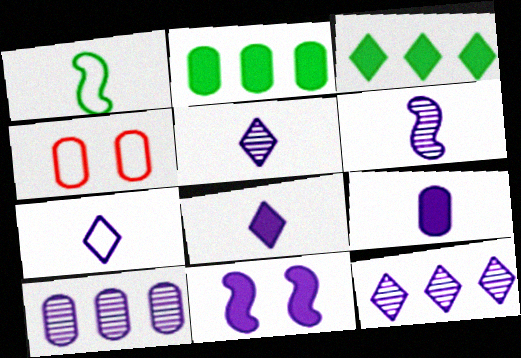[[3, 4, 6], 
[5, 7, 8], 
[6, 7, 9], 
[7, 10, 11]]